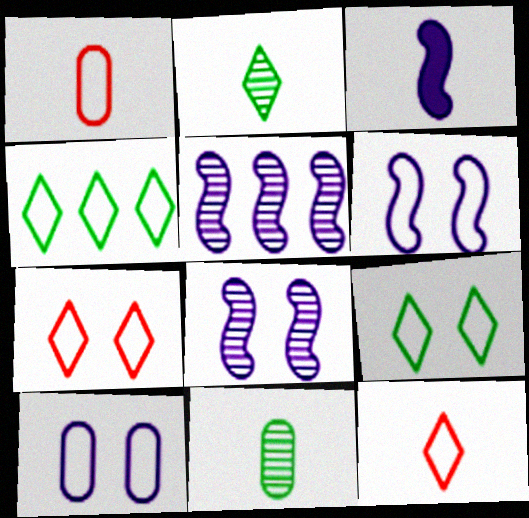[[1, 2, 3], 
[1, 4, 6], 
[3, 5, 6], 
[3, 11, 12]]